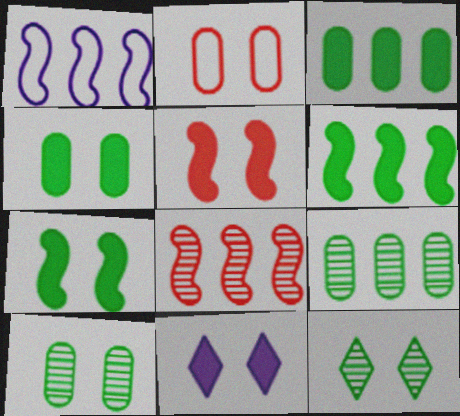[[1, 6, 8], 
[4, 5, 11]]